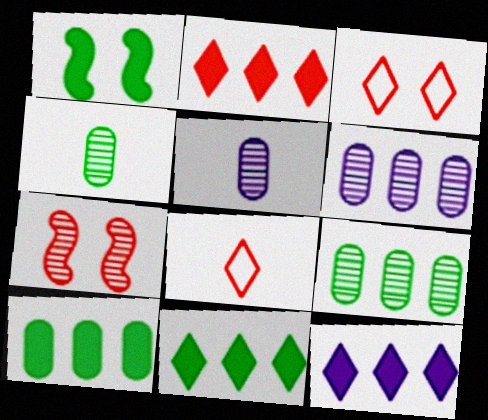[[1, 6, 8], 
[2, 11, 12]]